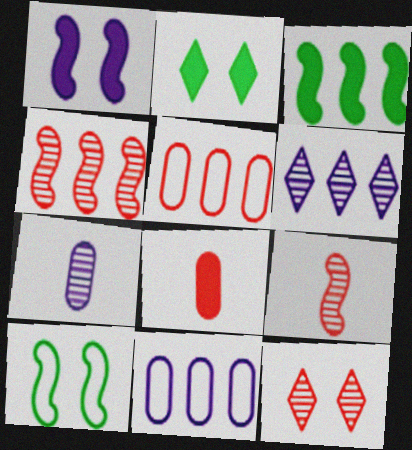[[2, 9, 11], 
[3, 5, 6], 
[6, 8, 10]]